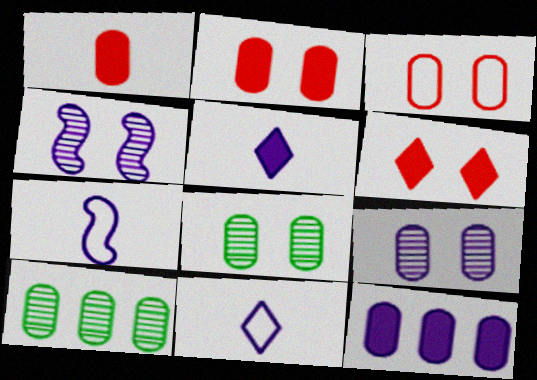[[4, 11, 12], 
[6, 7, 10]]